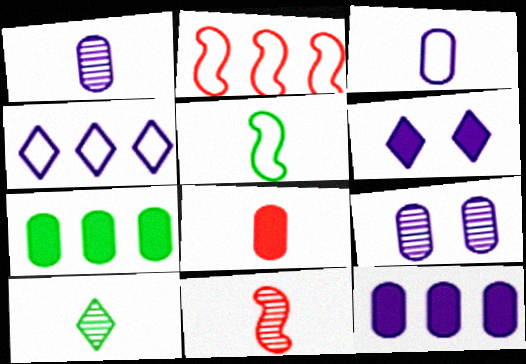[[1, 10, 11], 
[3, 9, 12]]